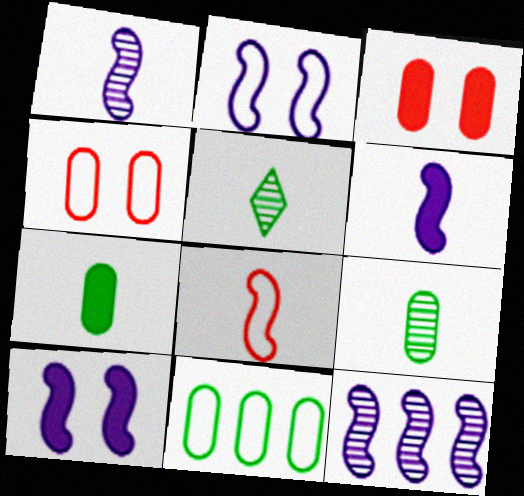[[2, 6, 12]]